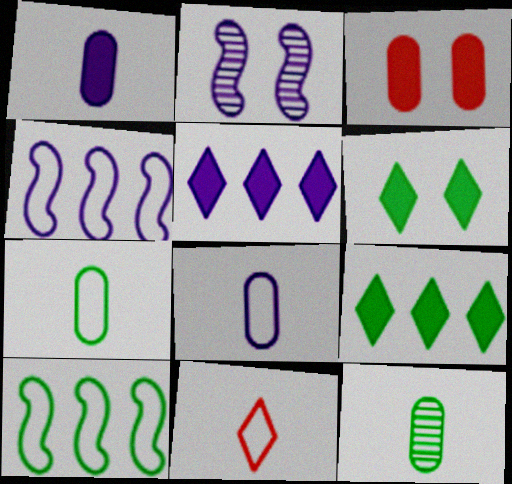[[2, 5, 8], 
[6, 10, 12]]